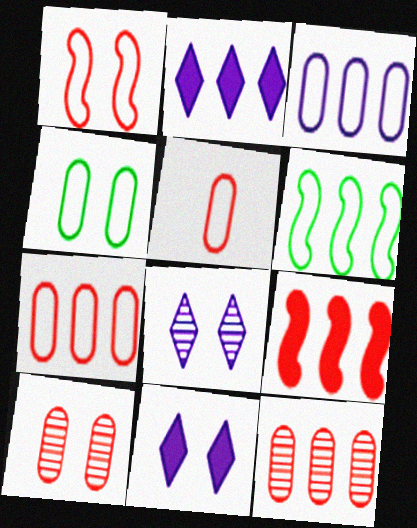[[2, 6, 12], 
[3, 4, 5]]